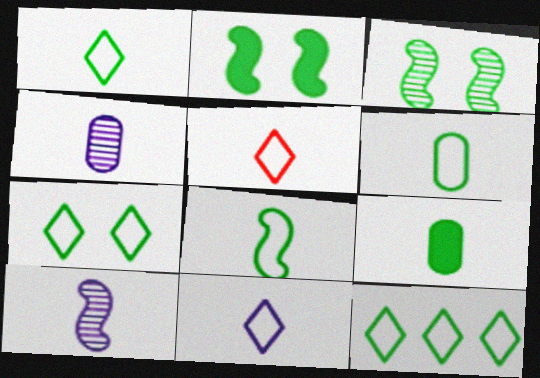[[1, 5, 11], 
[1, 6, 8], 
[1, 7, 12], 
[3, 9, 12], 
[5, 9, 10]]